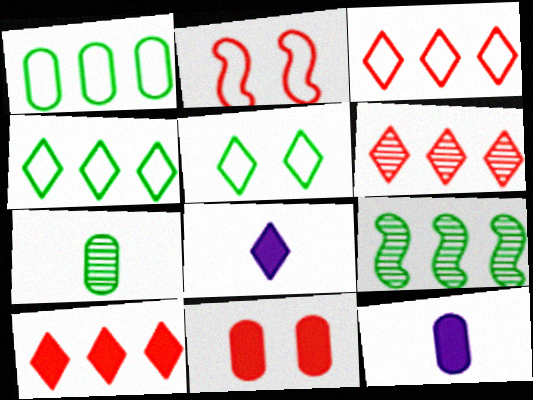[[3, 6, 10], 
[5, 6, 8]]